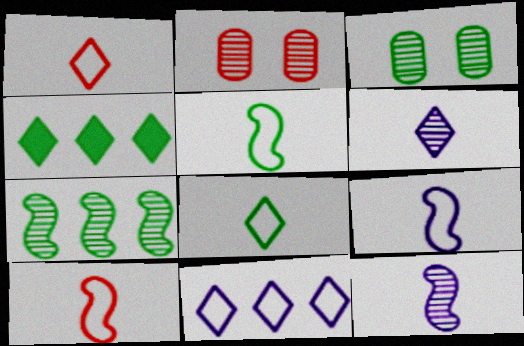[[2, 4, 9], 
[2, 6, 7], 
[3, 4, 5], 
[5, 9, 10]]